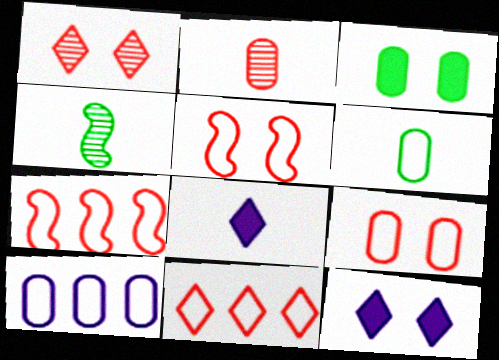[[2, 3, 10], 
[6, 9, 10]]